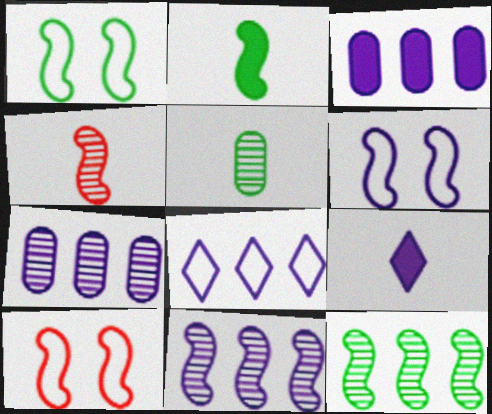[[1, 2, 12], 
[1, 6, 10], 
[2, 10, 11], 
[3, 8, 11], 
[6, 7, 9]]